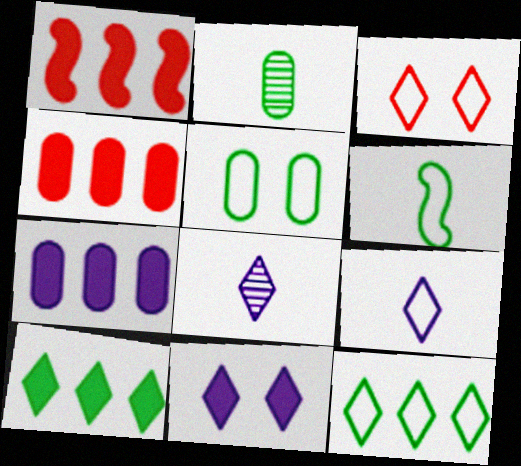[[1, 5, 8], 
[1, 7, 10], 
[3, 8, 10], 
[3, 9, 12], 
[5, 6, 12]]